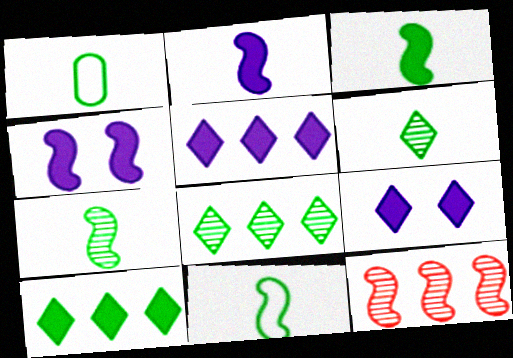[[1, 3, 6], 
[1, 9, 12], 
[3, 7, 11], 
[4, 11, 12]]